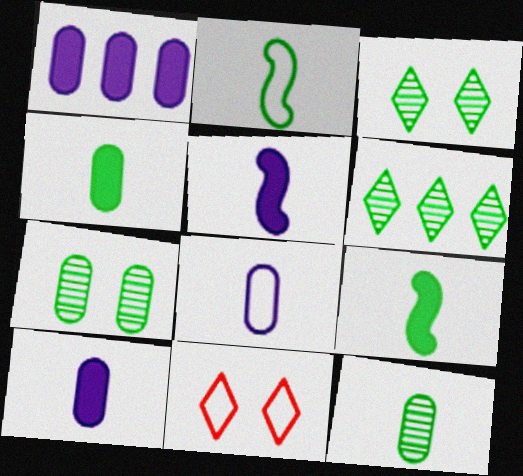[]